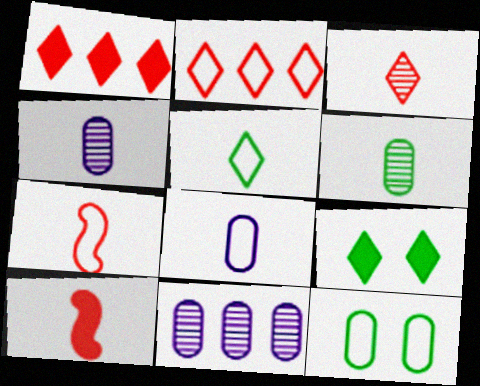[[4, 5, 10], 
[5, 7, 8], 
[7, 9, 11]]